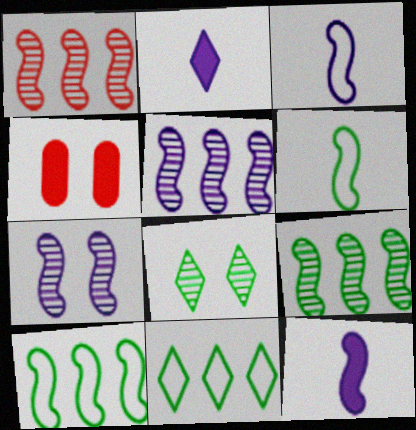[[1, 5, 9]]